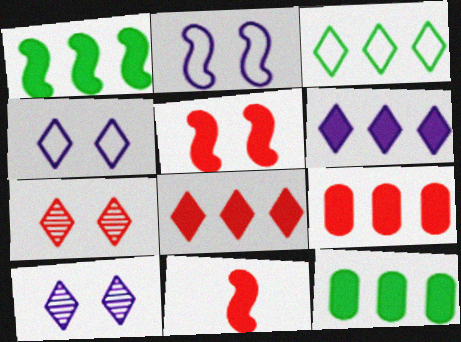[[1, 6, 9]]